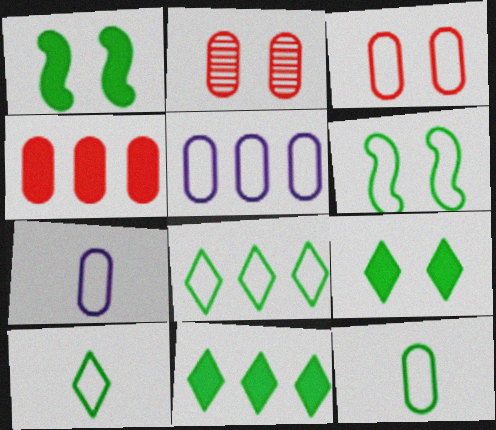[[3, 5, 12], 
[6, 8, 12]]